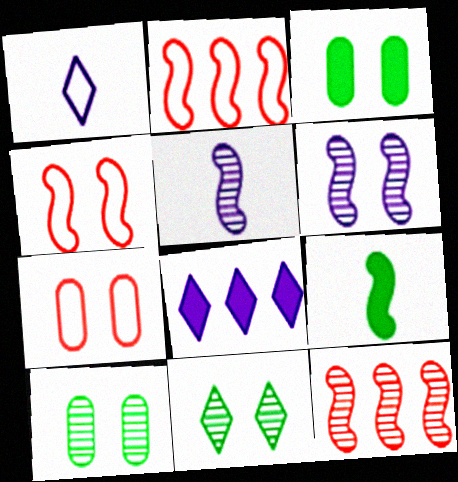[[1, 3, 12], 
[2, 6, 9]]